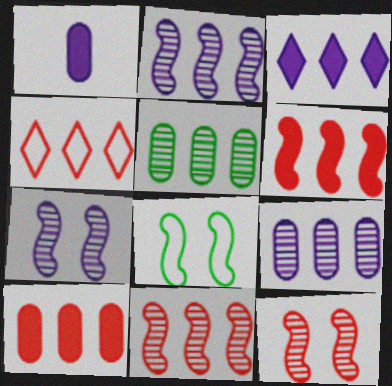[[4, 10, 11]]